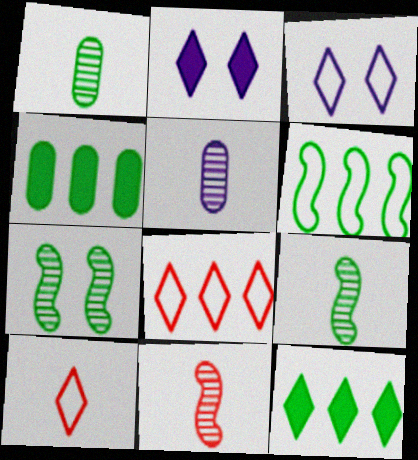[[3, 4, 11]]